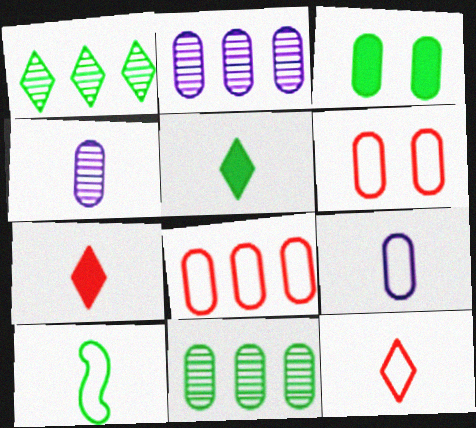[[1, 3, 10], 
[3, 4, 8], 
[4, 7, 10], 
[9, 10, 12]]